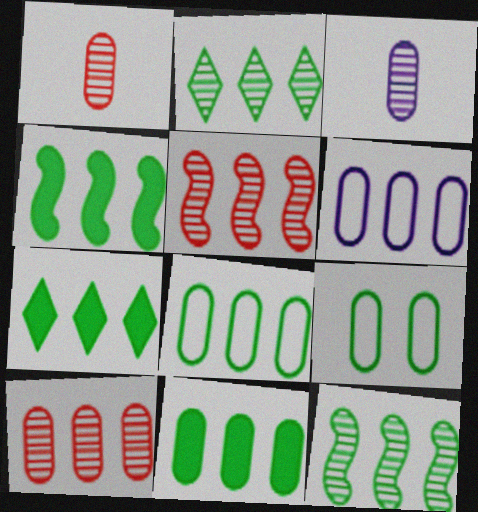[[2, 4, 8], 
[4, 7, 11], 
[5, 6, 7], 
[6, 10, 11], 
[7, 8, 12]]